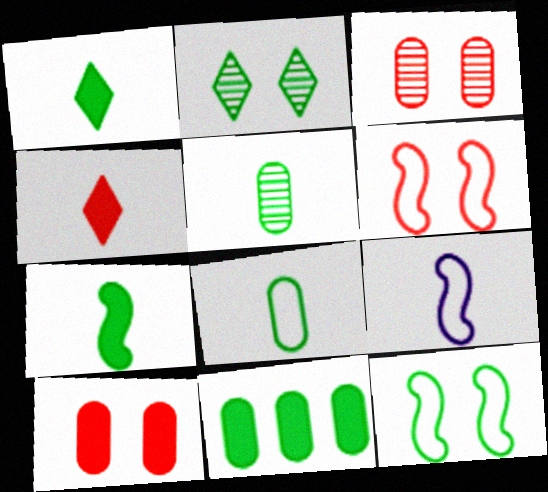[[4, 5, 9]]